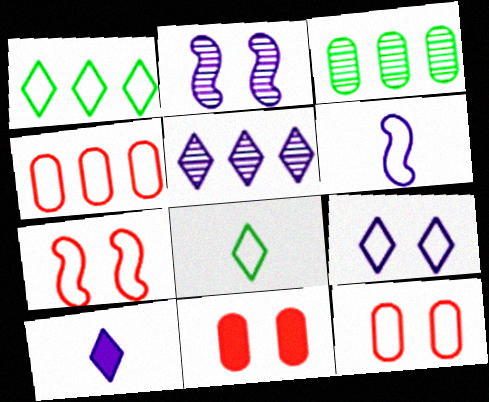[[1, 6, 12], 
[3, 7, 10], 
[5, 9, 10]]